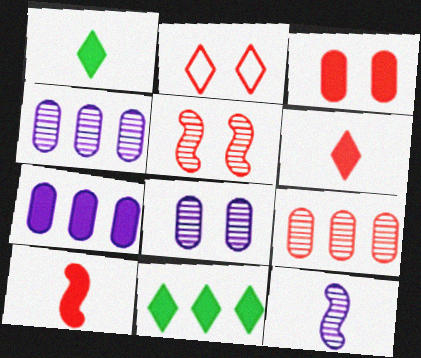[[2, 3, 5], 
[2, 9, 10]]